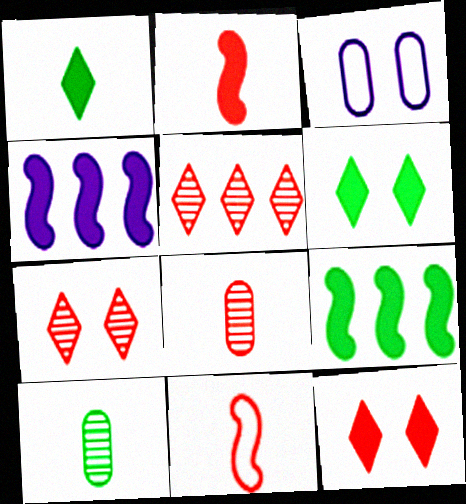[]